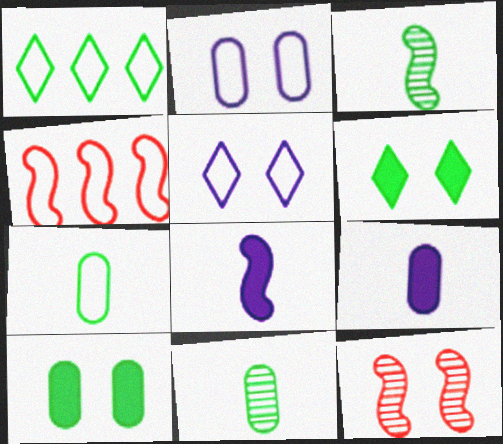[[1, 3, 10], 
[1, 9, 12], 
[2, 6, 12], 
[4, 5, 7], 
[5, 10, 12]]